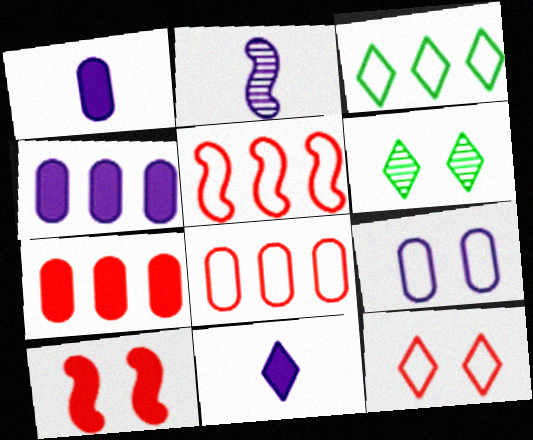[[1, 5, 6], 
[6, 9, 10]]